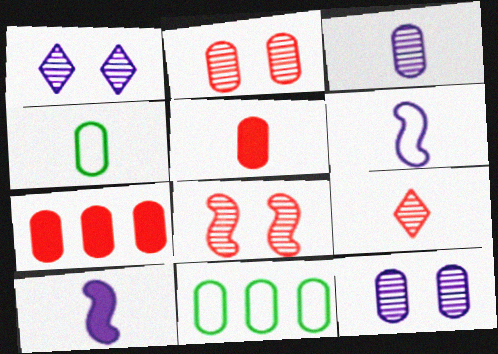[[3, 4, 5], 
[4, 7, 12], 
[4, 9, 10], 
[5, 11, 12]]